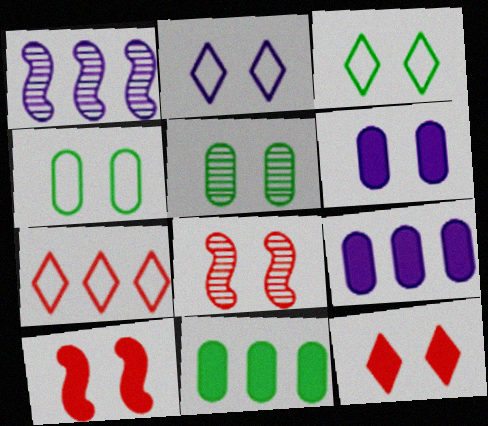[[1, 7, 11], 
[2, 5, 10], 
[3, 6, 8]]